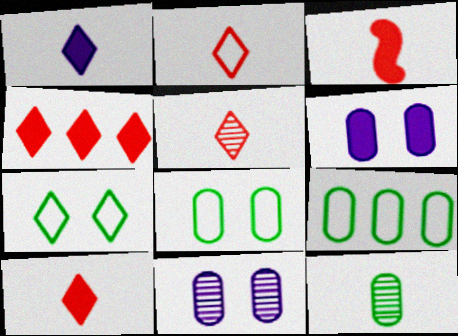[[2, 5, 10]]